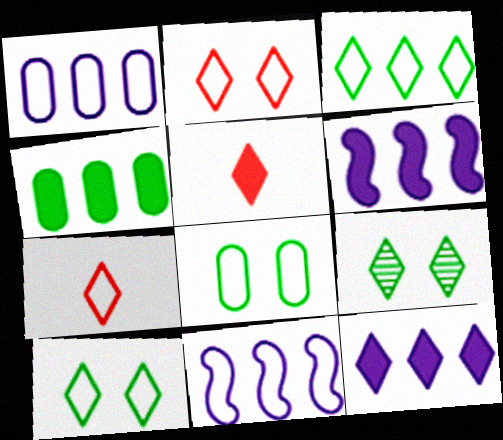[[7, 8, 11], 
[7, 9, 12]]